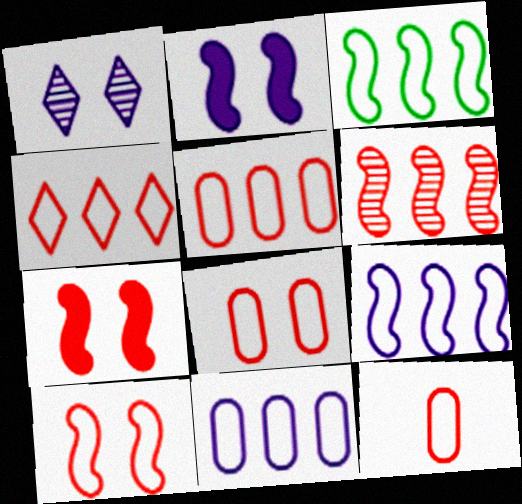[[3, 4, 11], 
[4, 10, 12], 
[5, 8, 12]]